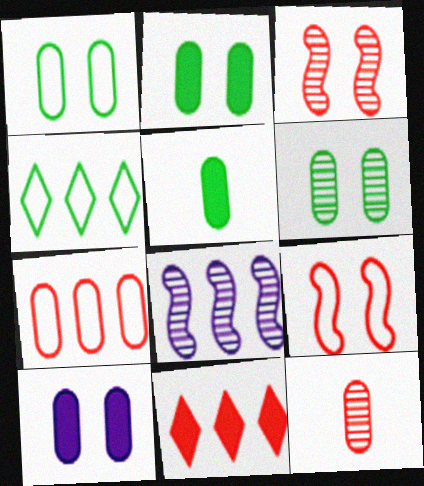[[1, 2, 6], 
[9, 11, 12]]